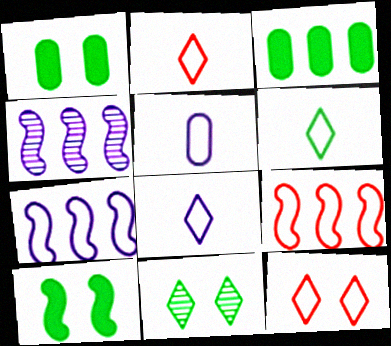[[1, 2, 4], 
[2, 6, 8]]